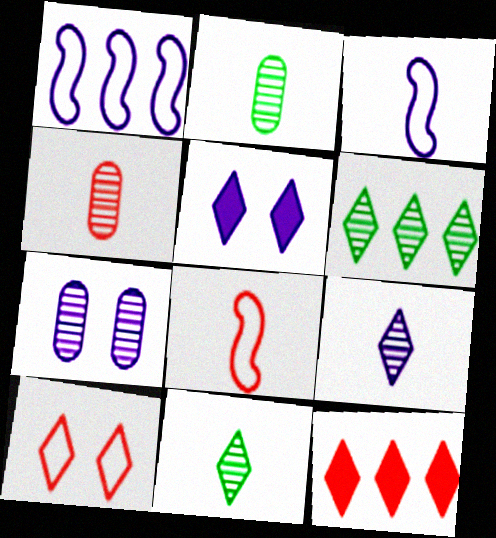[]